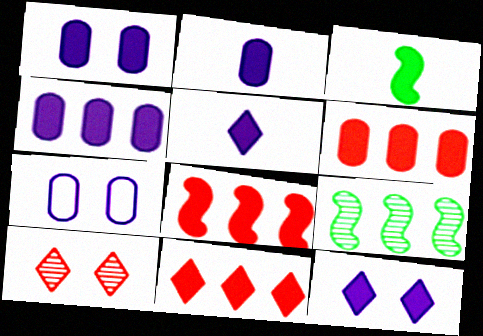[[1, 2, 4], 
[1, 3, 11], 
[3, 6, 12], 
[6, 8, 11]]